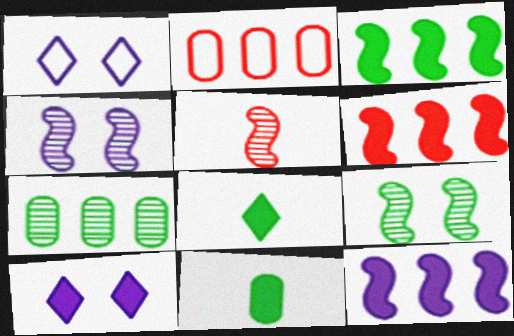[[2, 4, 8], 
[3, 6, 12], 
[6, 10, 11]]